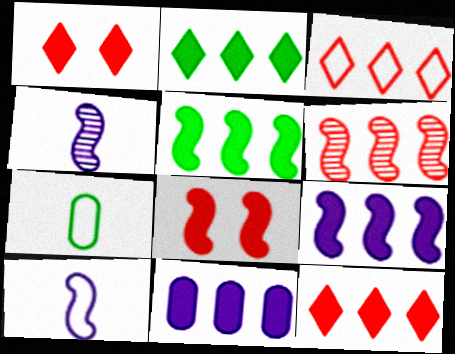[[5, 11, 12]]